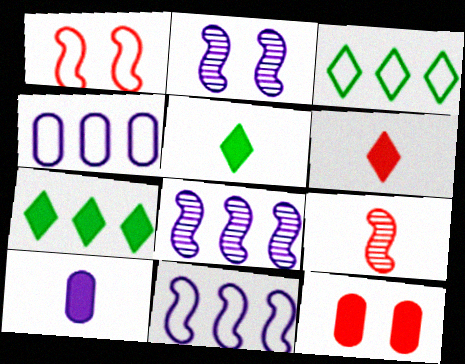[]